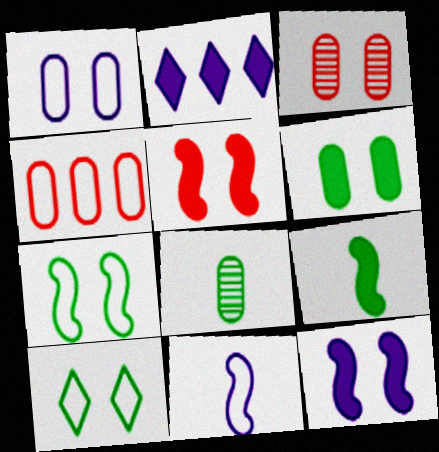[[1, 3, 6], 
[3, 10, 12], 
[4, 10, 11]]